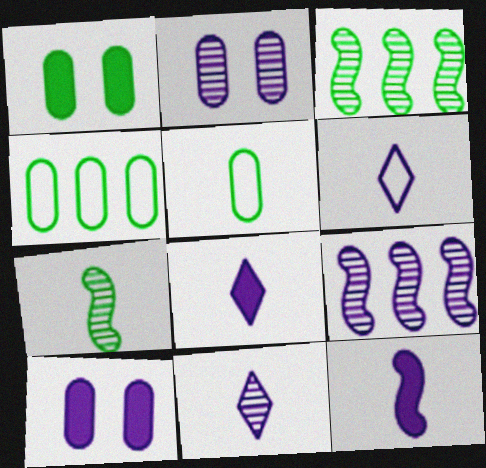[[2, 9, 11], 
[6, 8, 11], 
[6, 9, 10]]